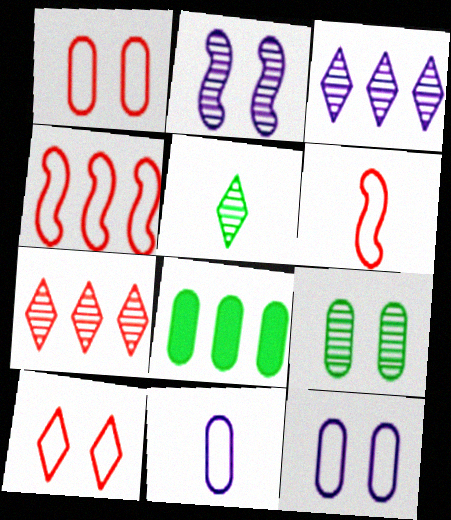[[3, 4, 8]]